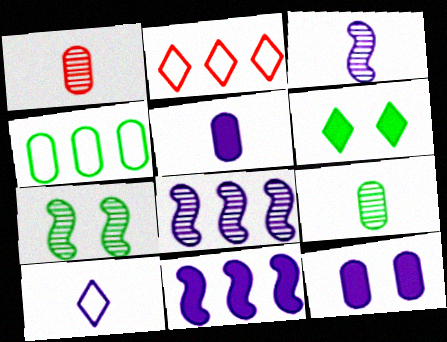[[1, 4, 12], 
[2, 5, 7], 
[3, 5, 10], 
[8, 10, 12]]